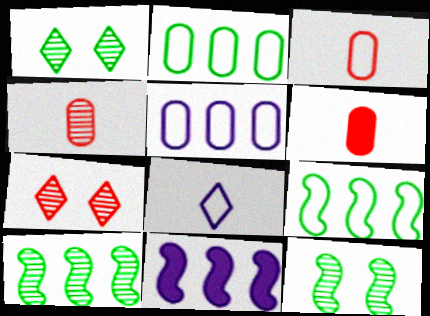[[1, 3, 11], 
[3, 4, 6]]